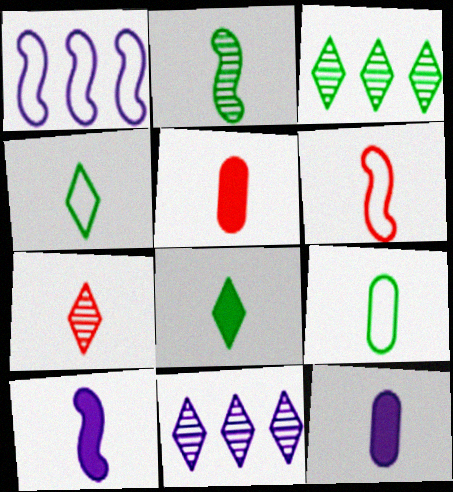[[2, 6, 10], 
[2, 8, 9], 
[5, 6, 7], 
[5, 8, 10], 
[7, 9, 10]]